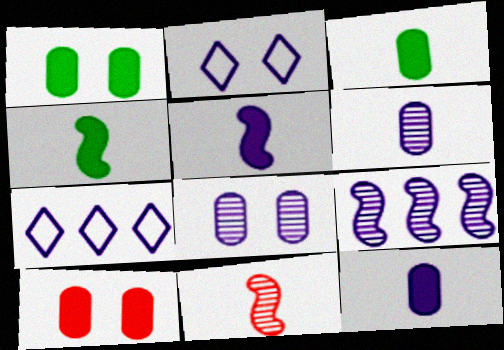[[1, 7, 11], 
[2, 9, 12], 
[5, 7, 8]]